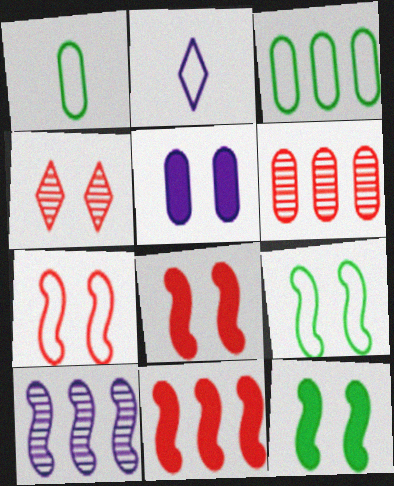[[1, 5, 6], 
[2, 3, 7], 
[2, 5, 10], 
[2, 6, 12], 
[4, 5, 9]]